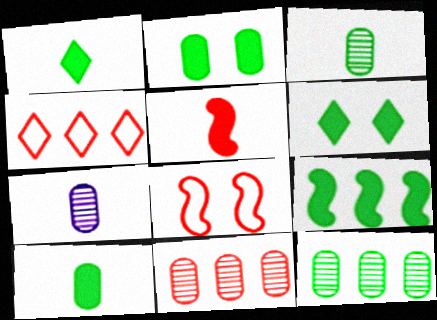[[1, 2, 9], 
[6, 9, 10]]